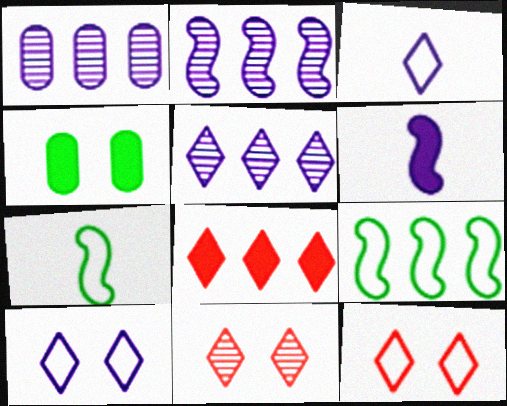[[1, 2, 5], 
[1, 6, 10], 
[1, 8, 9], 
[4, 6, 8]]